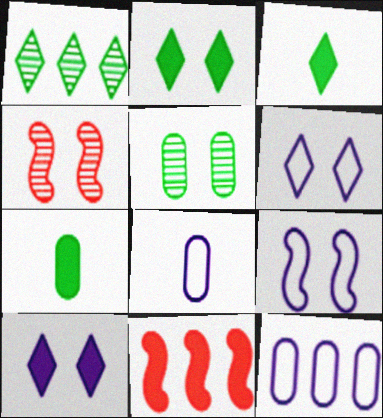[[1, 11, 12], 
[3, 4, 12], 
[7, 10, 11]]